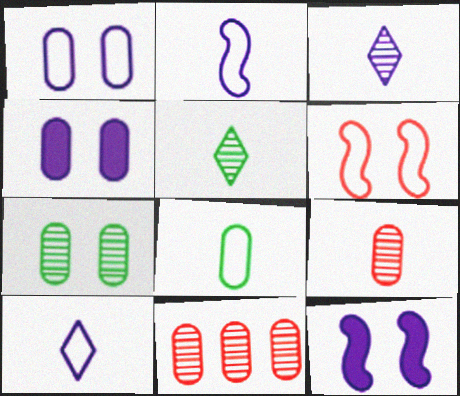[[4, 8, 11]]